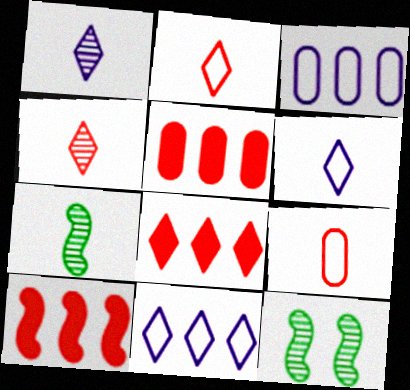[[5, 6, 12], 
[5, 8, 10]]